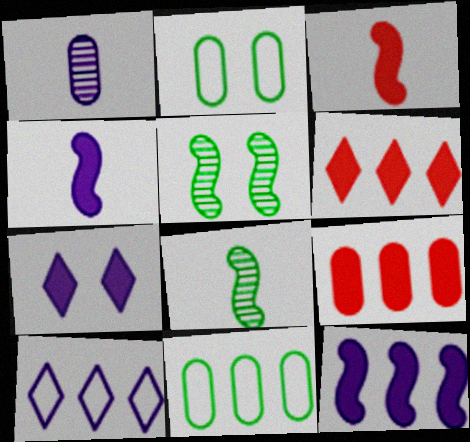[[1, 2, 9]]